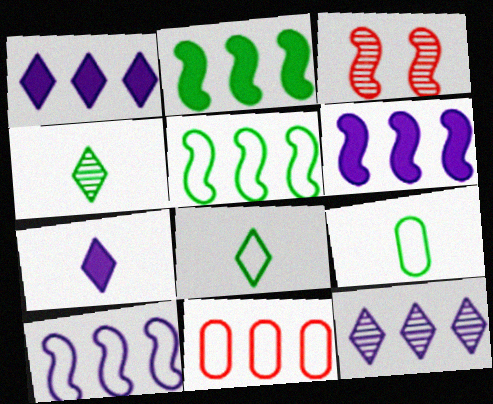[[1, 3, 9], 
[2, 11, 12]]